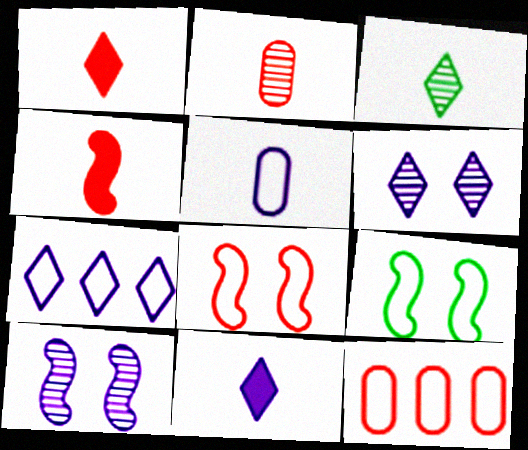[[3, 4, 5], 
[6, 7, 11]]